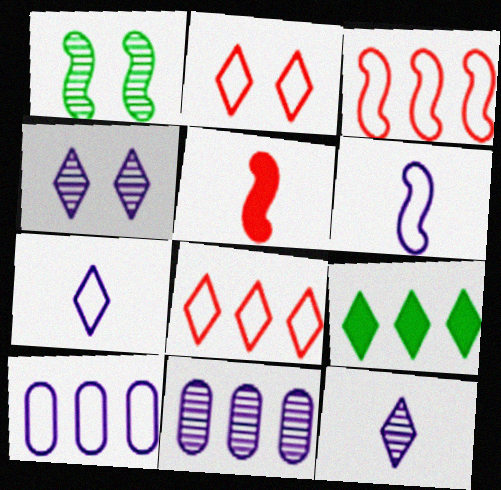[[2, 9, 12], 
[3, 9, 11]]